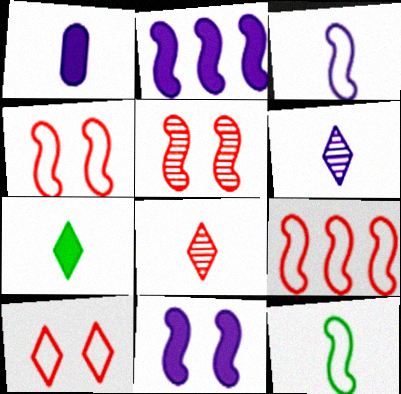[[1, 3, 6], 
[1, 8, 12], 
[2, 5, 12]]